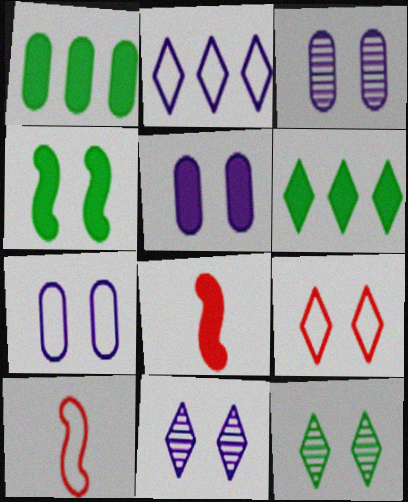[[1, 10, 11], 
[3, 4, 9], 
[3, 5, 7], 
[3, 6, 10], 
[5, 6, 8]]